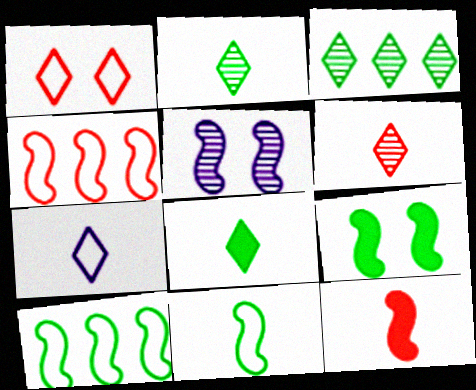[[5, 10, 12], 
[6, 7, 8]]